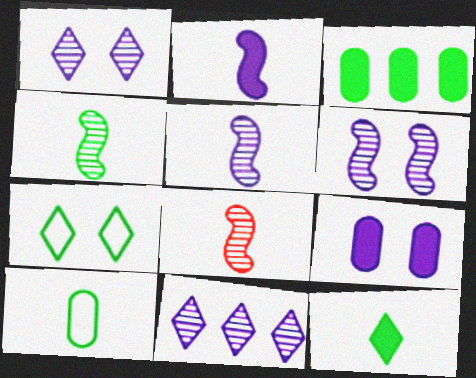[[3, 4, 7], 
[4, 5, 8], 
[4, 10, 12]]